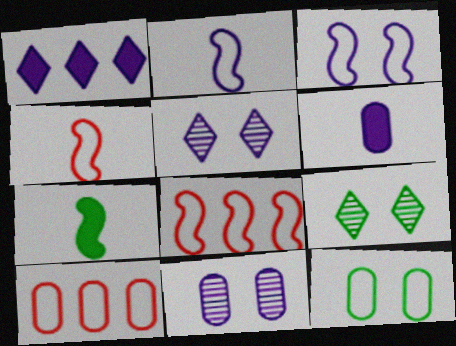[[1, 2, 11], 
[5, 7, 10], 
[6, 8, 9]]